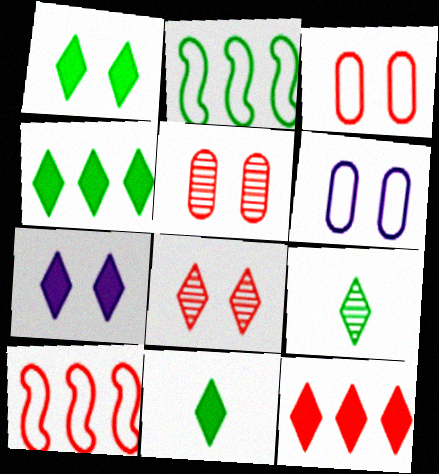[[1, 4, 11], 
[7, 11, 12]]